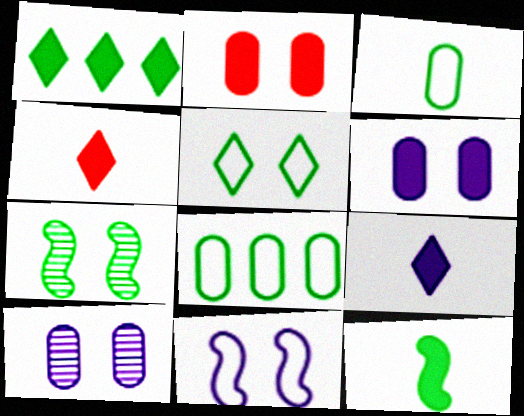[[1, 3, 7]]